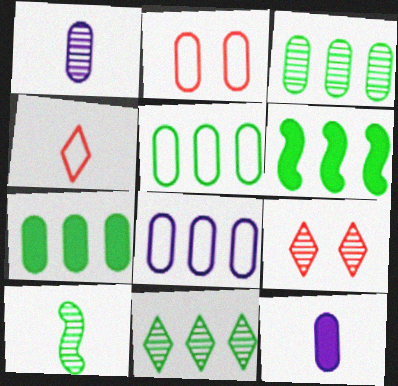[[1, 2, 7], 
[2, 3, 12], 
[3, 5, 7], 
[4, 10, 12], 
[5, 6, 11]]